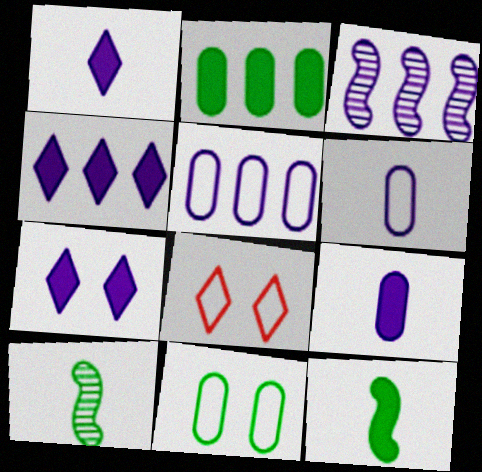[[1, 4, 7], 
[3, 4, 5], 
[3, 6, 7]]